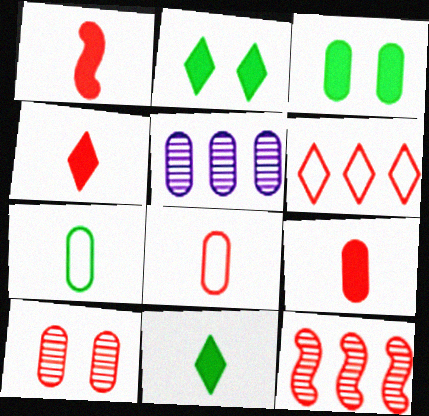[[1, 4, 9], 
[1, 6, 10], 
[3, 5, 8]]